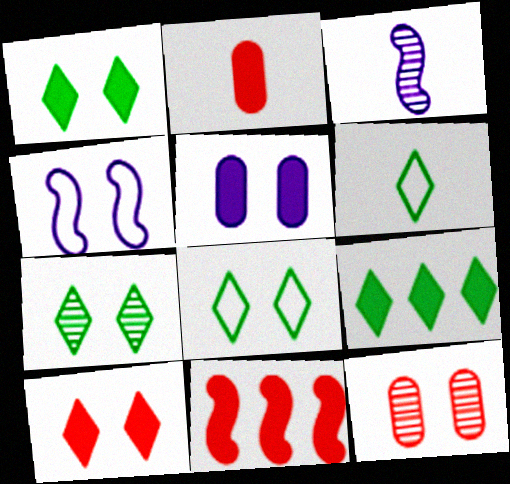[[1, 4, 12], 
[1, 7, 8], 
[2, 3, 6], 
[2, 10, 11], 
[6, 7, 9]]